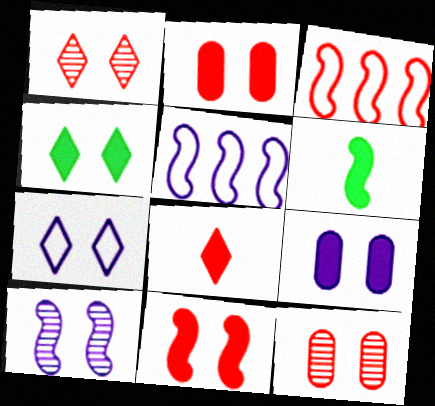[[1, 4, 7], 
[3, 6, 10], 
[3, 8, 12], 
[4, 9, 11], 
[7, 9, 10]]